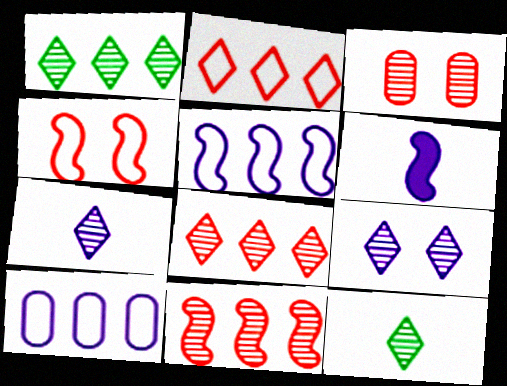[[6, 9, 10], 
[8, 9, 12]]